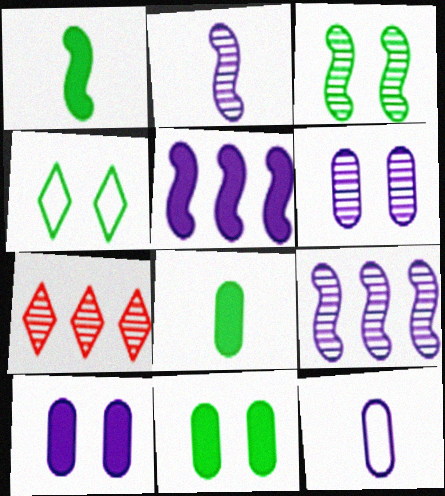[[3, 4, 11]]